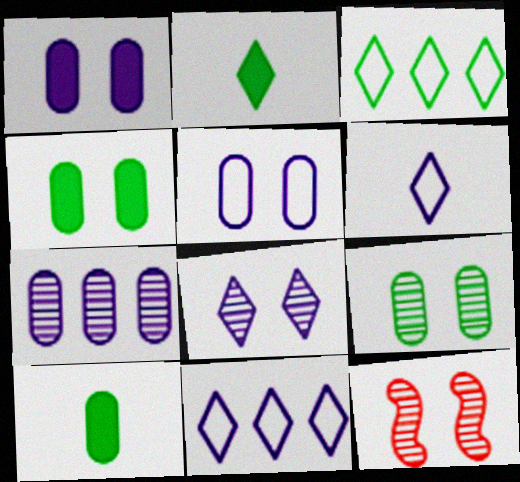[[8, 9, 12], 
[10, 11, 12]]